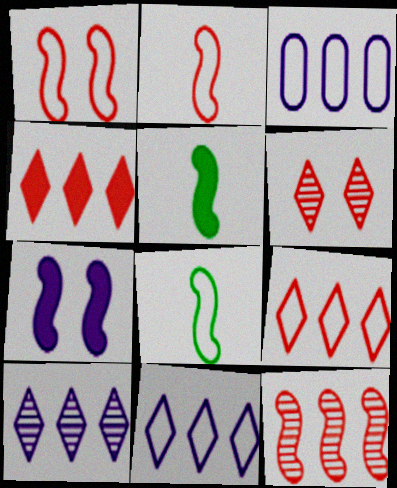[[3, 5, 6], 
[7, 8, 12]]